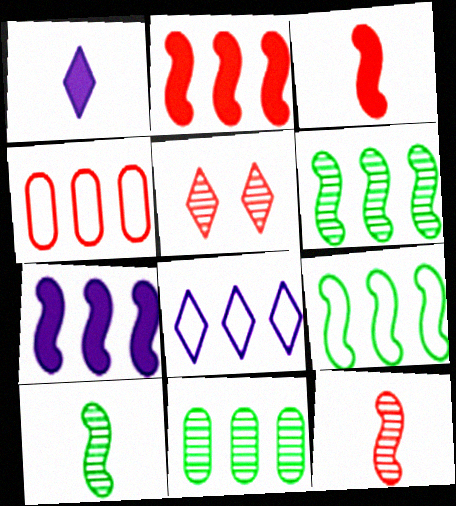[[2, 8, 11], 
[3, 4, 5], 
[4, 8, 9]]